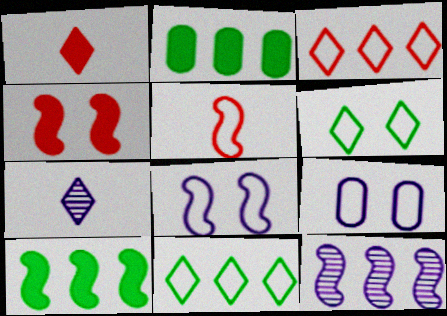[[2, 3, 12], 
[5, 9, 11]]